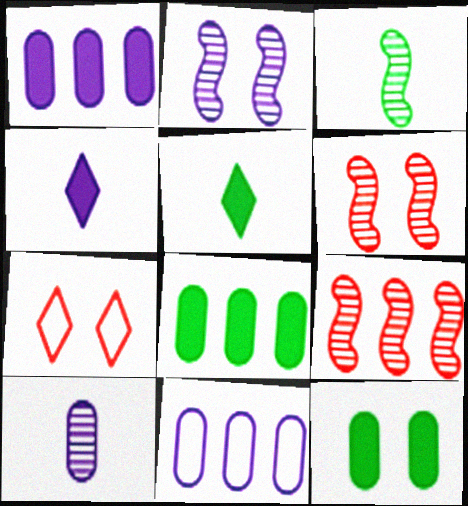[[1, 3, 7], 
[2, 3, 9], 
[2, 4, 11], 
[2, 7, 12], 
[5, 6, 11]]